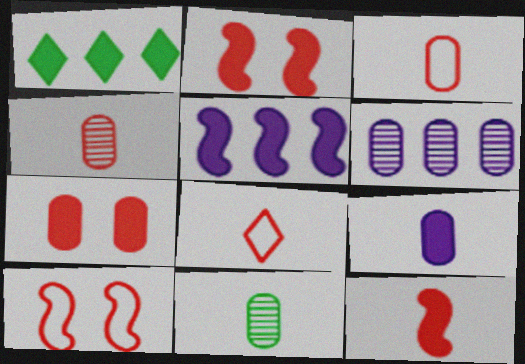[[1, 2, 9], 
[3, 9, 11], 
[4, 8, 12]]